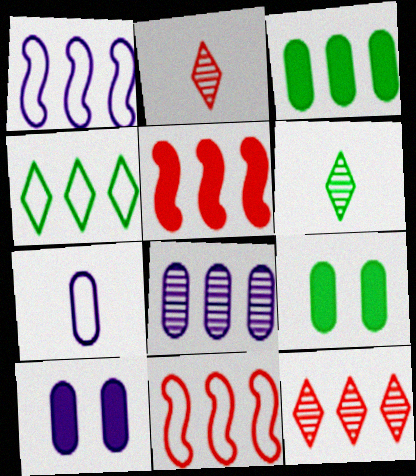[[1, 2, 9], 
[1, 3, 12], 
[4, 5, 8], 
[6, 10, 11], 
[7, 8, 10]]